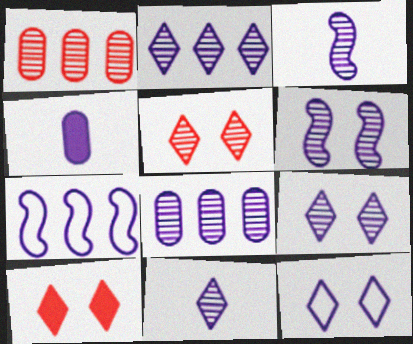[[2, 9, 11], 
[3, 8, 9], 
[4, 7, 9], 
[6, 8, 11]]